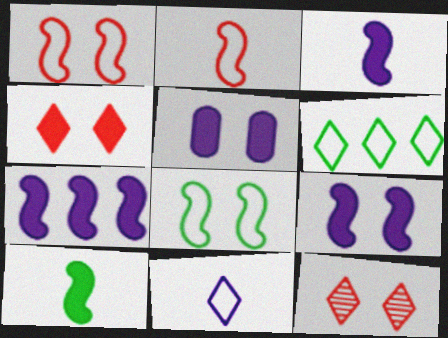[[3, 7, 9], 
[5, 8, 12]]